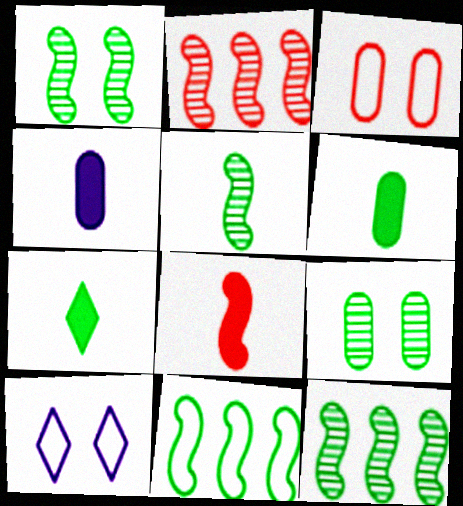[[1, 5, 12], 
[2, 6, 10], 
[4, 7, 8], 
[7, 9, 11]]